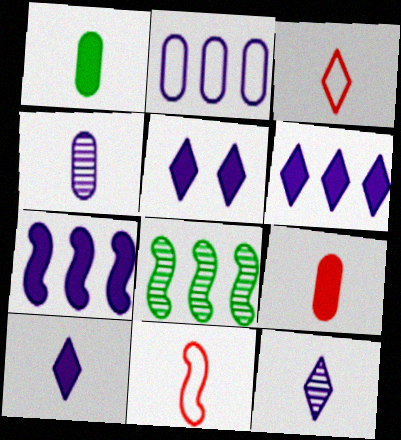[[1, 11, 12], 
[5, 6, 10]]